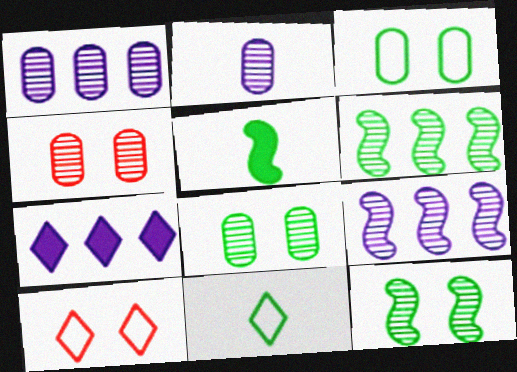[[1, 5, 10]]